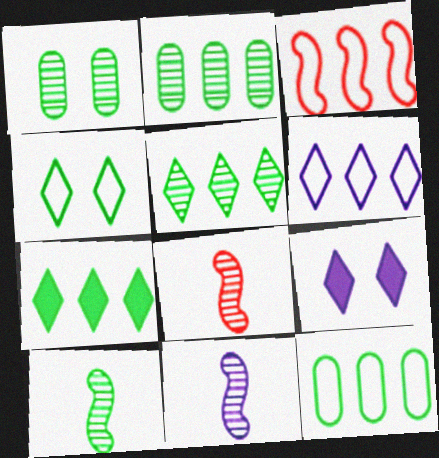[[1, 5, 10], 
[3, 6, 12], 
[8, 9, 12], 
[8, 10, 11]]